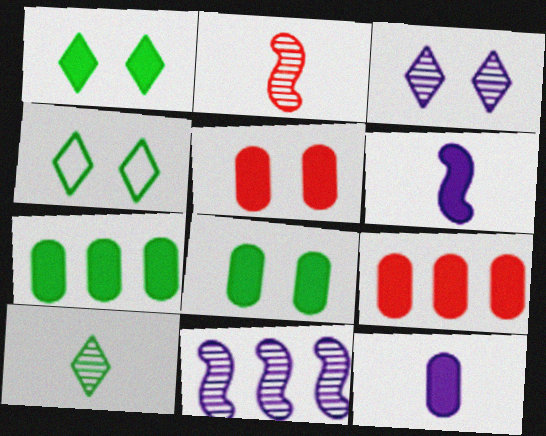[[1, 6, 9], 
[5, 7, 12], 
[8, 9, 12]]